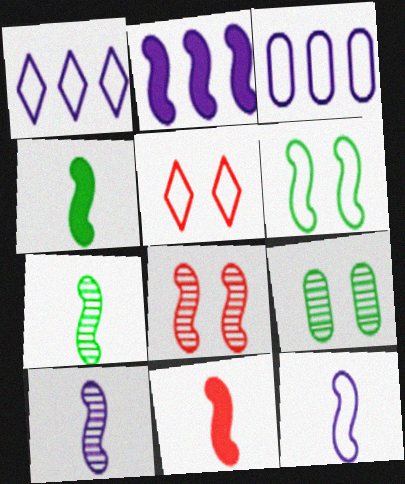[[1, 9, 11], 
[7, 11, 12]]